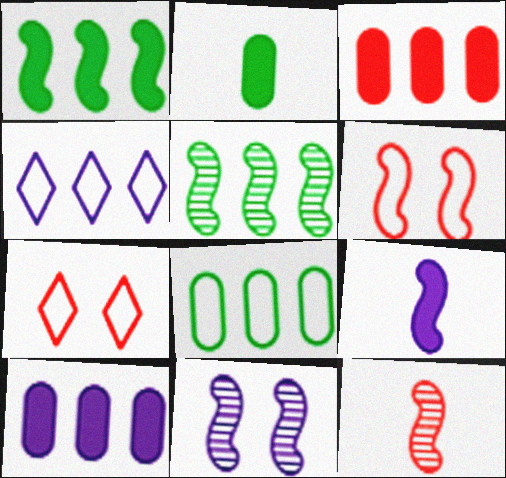[[3, 4, 5], 
[3, 7, 12], 
[5, 6, 9], 
[5, 11, 12]]